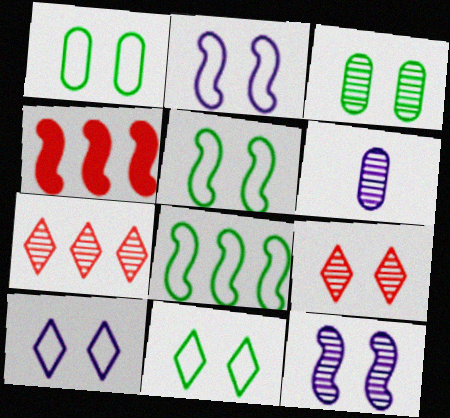[[1, 5, 11], 
[3, 9, 12], 
[4, 6, 11]]